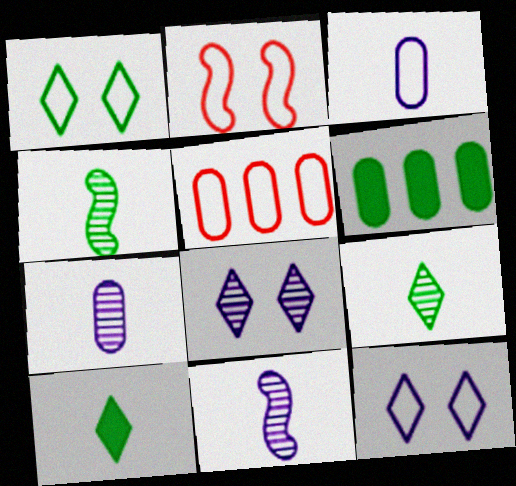[[1, 4, 6]]